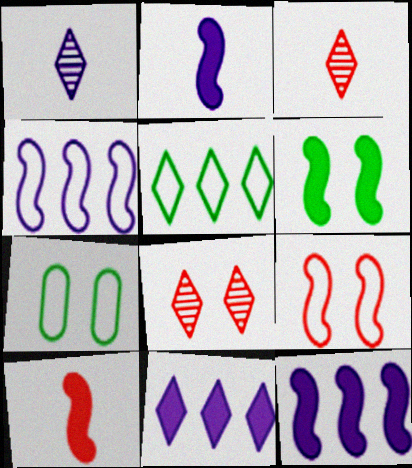[[3, 7, 12], 
[6, 10, 12]]